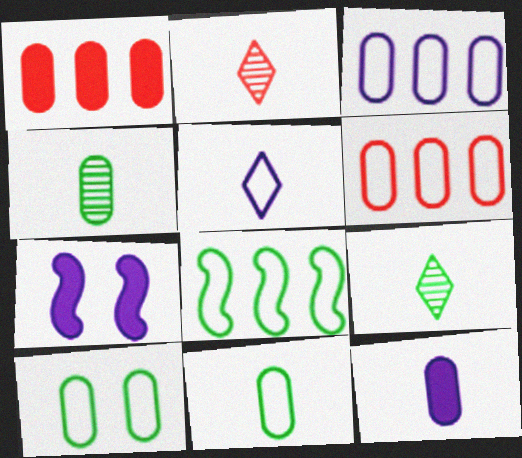[[6, 7, 9]]